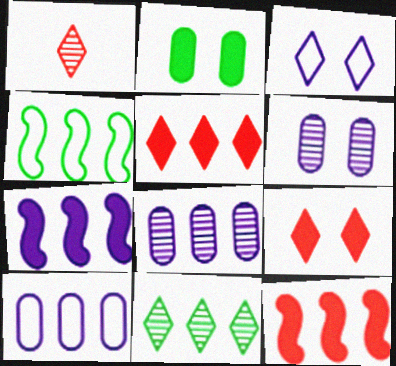[[4, 5, 8], 
[10, 11, 12]]